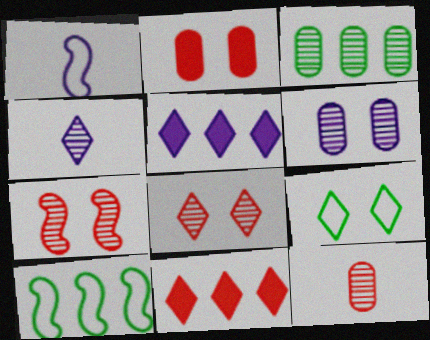[[1, 5, 6], 
[2, 4, 10], 
[3, 4, 7], 
[3, 6, 12], 
[4, 9, 11]]